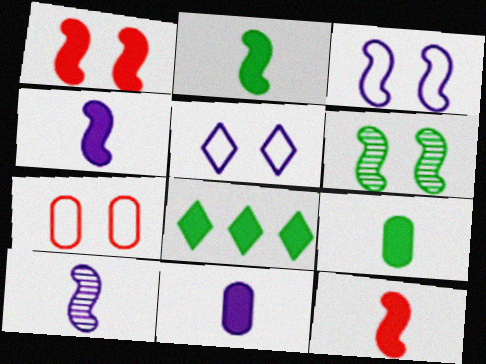[[1, 3, 6], 
[1, 8, 11], 
[2, 4, 12], 
[7, 8, 10]]